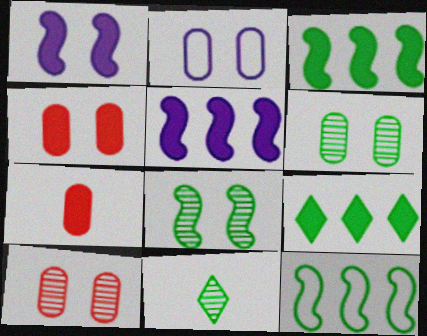[[1, 7, 9], 
[2, 4, 6]]